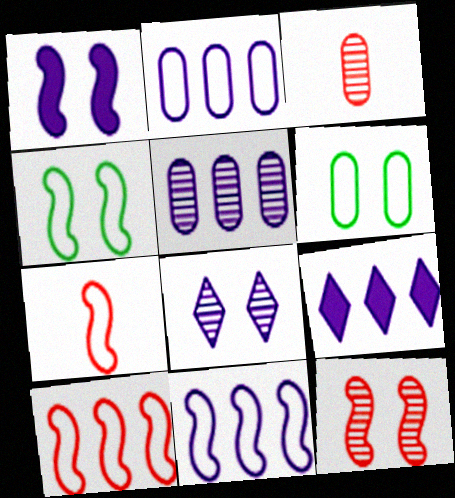[[1, 4, 12], 
[3, 4, 9], 
[4, 7, 11], 
[5, 9, 11]]